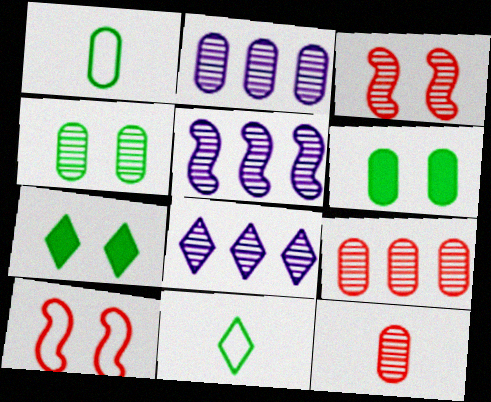[[2, 4, 12], 
[2, 5, 8]]